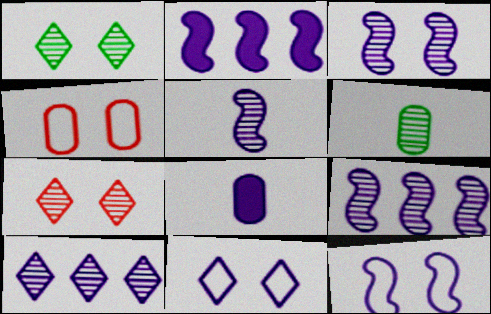[[2, 5, 12], 
[3, 5, 9], 
[6, 7, 9], 
[8, 9, 11], 
[8, 10, 12]]